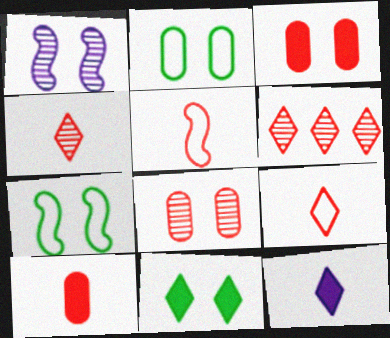[[3, 5, 6], 
[4, 5, 10]]